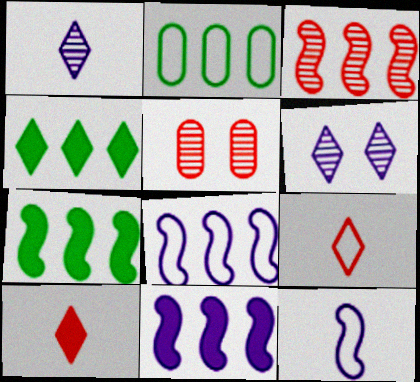[[3, 7, 8], 
[4, 5, 12], 
[4, 6, 9]]